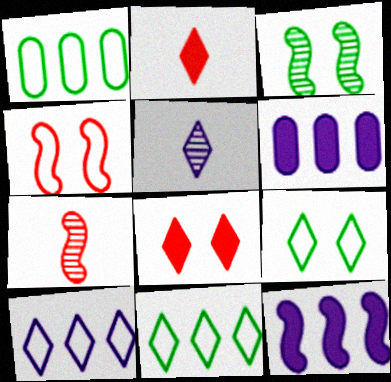[[5, 8, 11], 
[6, 7, 9]]